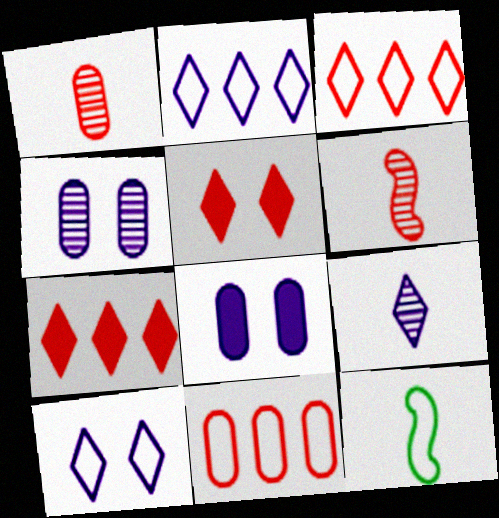[[4, 7, 12], 
[5, 6, 11], 
[10, 11, 12]]